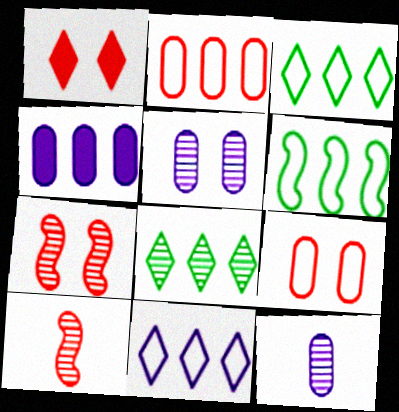[[1, 2, 10], 
[1, 6, 12], 
[1, 7, 9], 
[2, 6, 11], 
[5, 8, 10], 
[7, 8, 12]]